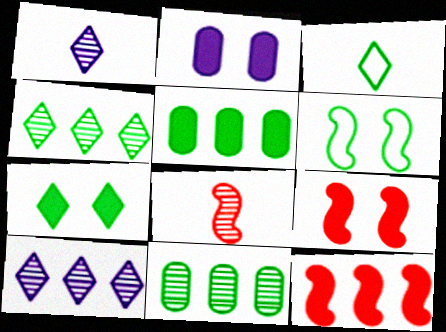[[2, 7, 9], 
[3, 4, 7]]